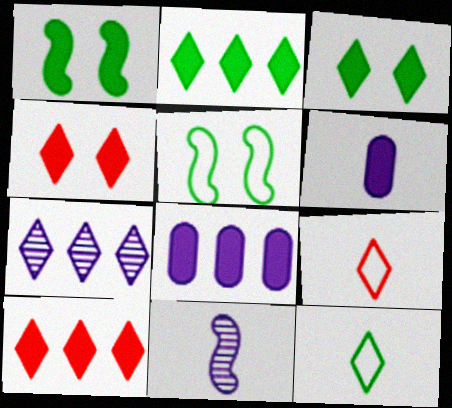[[1, 6, 10], 
[3, 7, 9], 
[4, 7, 12]]